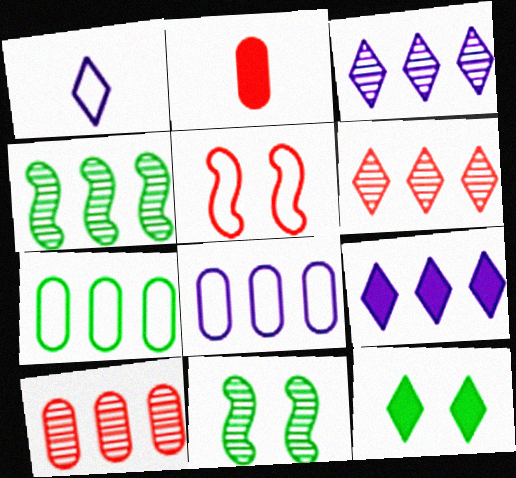[[1, 5, 7], 
[1, 6, 12], 
[2, 5, 6], 
[3, 4, 10]]